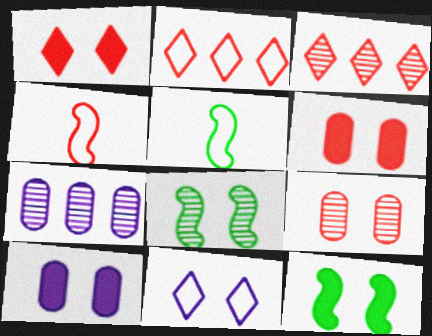[[1, 5, 7], 
[1, 10, 12], 
[3, 4, 6], 
[3, 5, 10], 
[6, 8, 11], 
[9, 11, 12]]